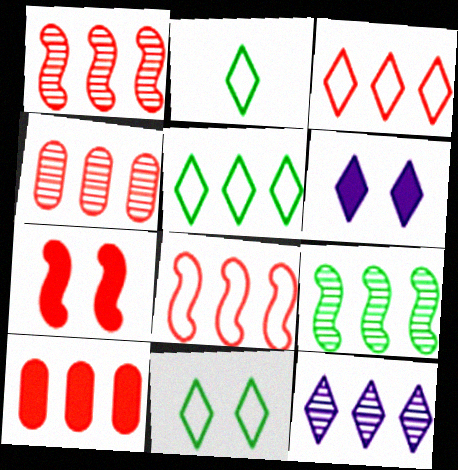[[1, 3, 10], 
[2, 5, 11], 
[4, 9, 12]]